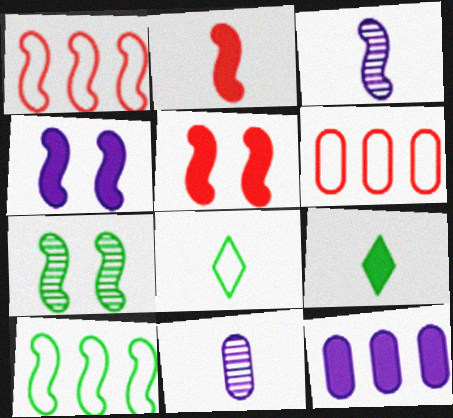[[2, 8, 11], 
[3, 5, 10], 
[5, 9, 12]]